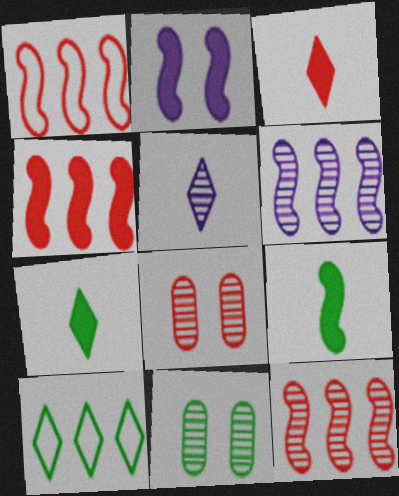[[1, 3, 8], 
[1, 4, 12], 
[2, 4, 9], 
[5, 11, 12], 
[9, 10, 11]]